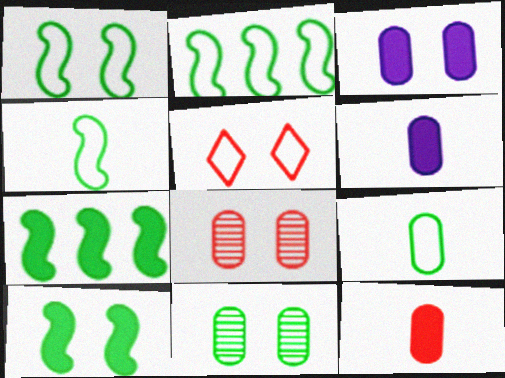[[1, 2, 4]]